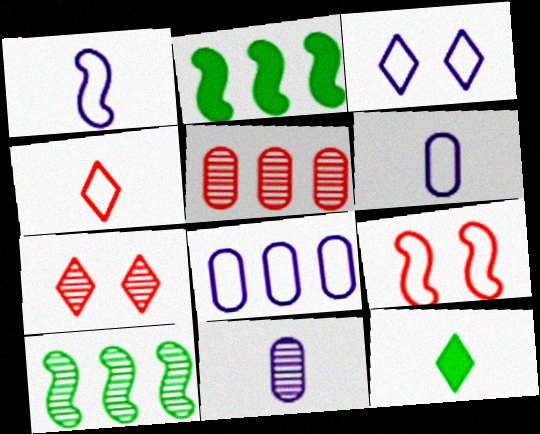[[1, 3, 8], 
[2, 6, 7], 
[7, 10, 11]]